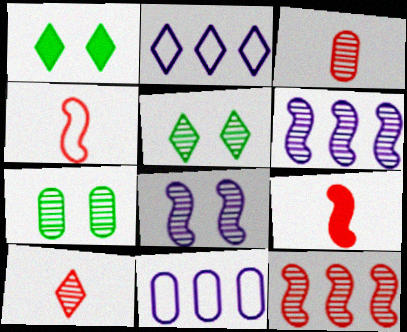[[1, 2, 10], 
[2, 7, 9], 
[3, 5, 6], 
[5, 9, 11], 
[6, 7, 10]]